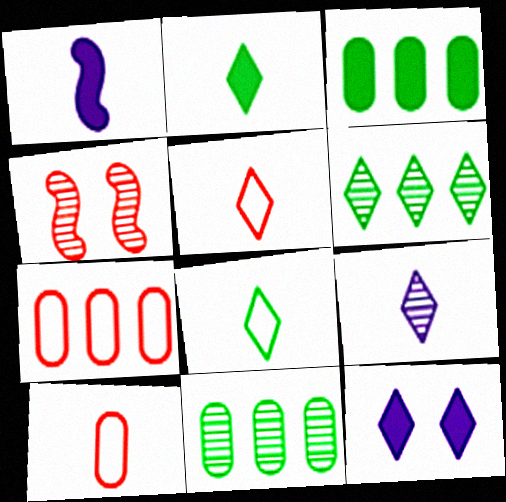[[2, 5, 9], 
[4, 9, 11], 
[5, 6, 12]]